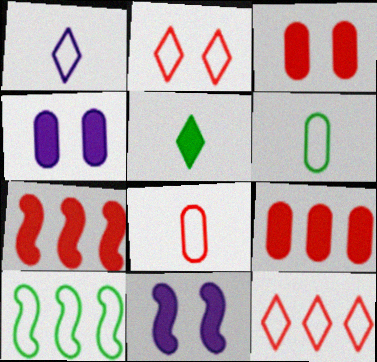[[4, 5, 7], 
[5, 9, 11]]